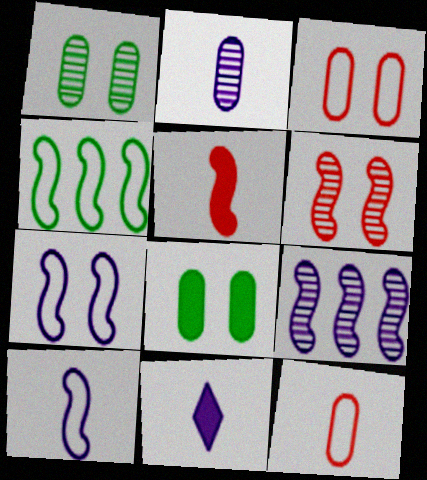[[2, 10, 11]]